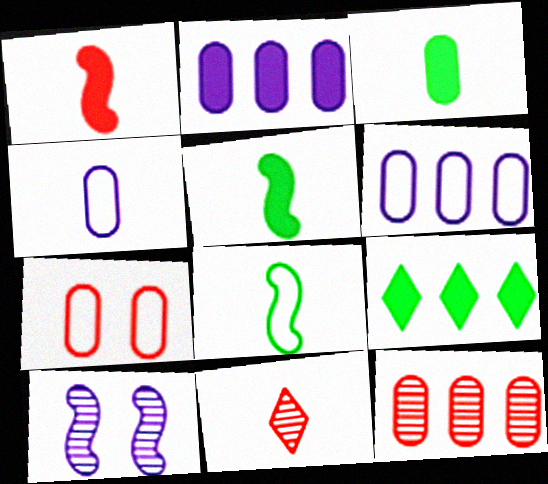[[4, 5, 11]]